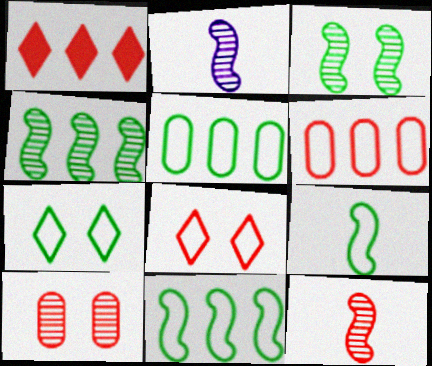[[5, 7, 9]]